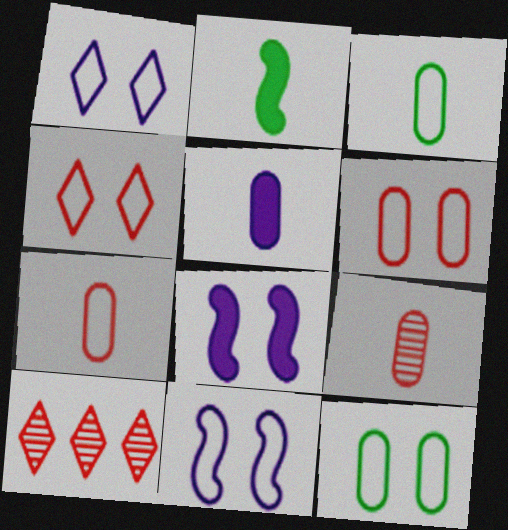[[3, 5, 9], 
[3, 8, 10], 
[4, 11, 12]]